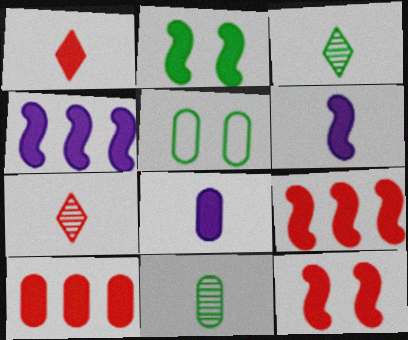[[1, 10, 12], 
[2, 6, 9], 
[4, 5, 7]]